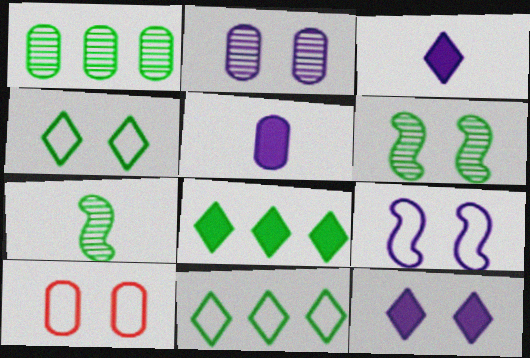[[1, 5, 10], 
[2, 9, 12], 
[4, 9, 10], 
[6, 10, 12]]